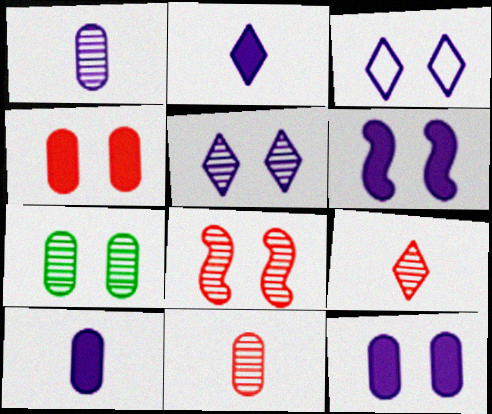[[5, 7, 8]]